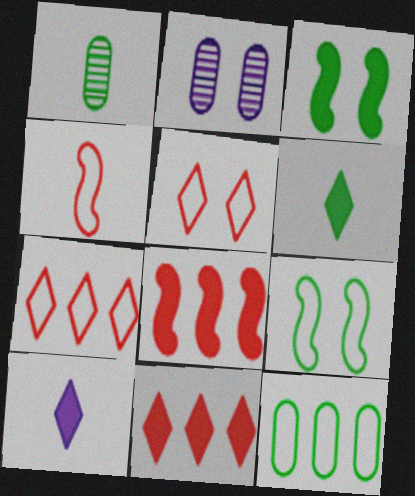[[1, 4, 10], 
[2, 3, 5]]